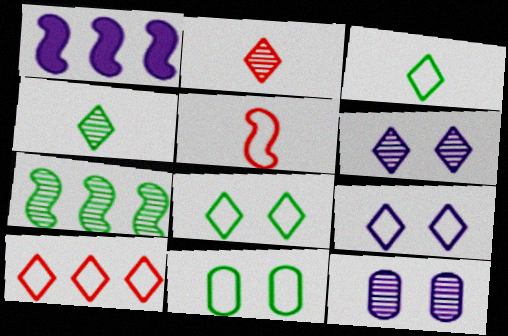[[1, 2, 11], 
[2, 7, 12], 
[3, 9, 10]]